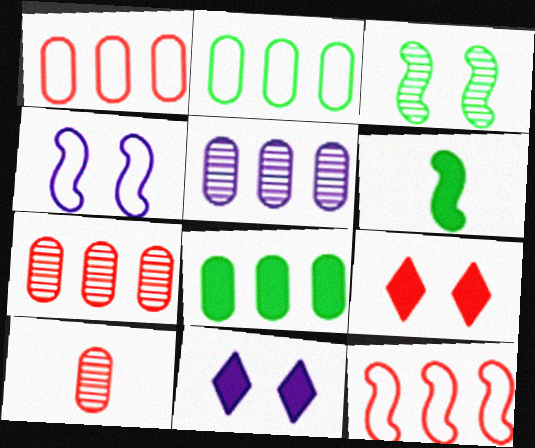[[1, 5, 8], 
[9, 10, 12]]